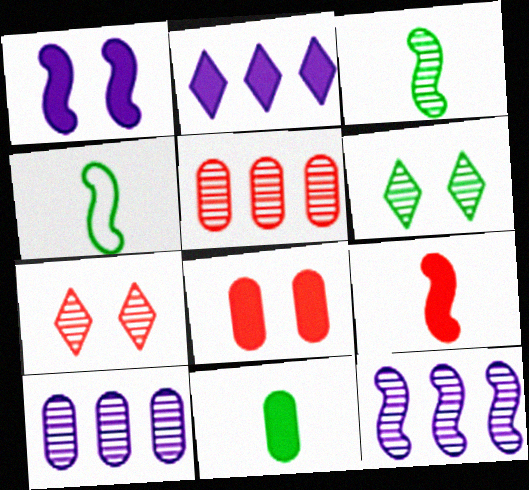[[3, 7, 10]]